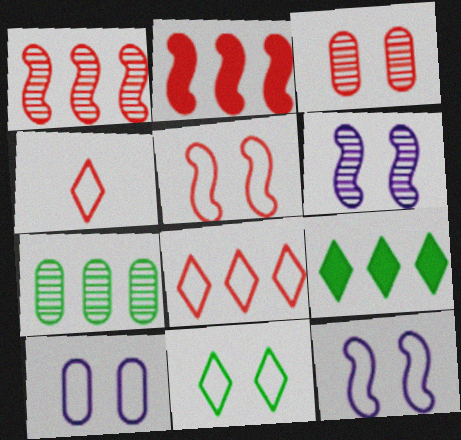[[2, 3, 4], 
[5, 10, 11]]